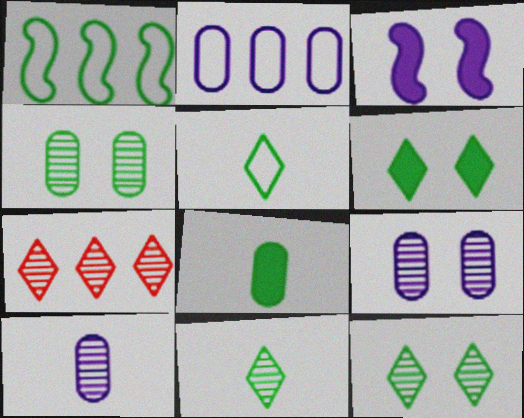[[1, 8, 12]]